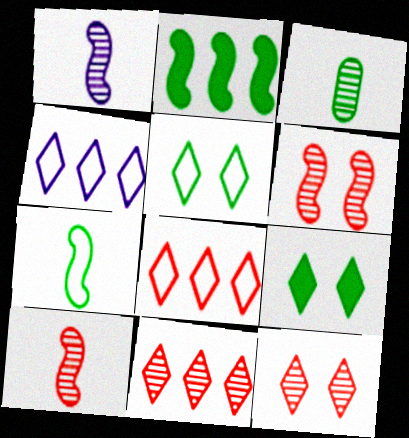[[2, 3, 5]]